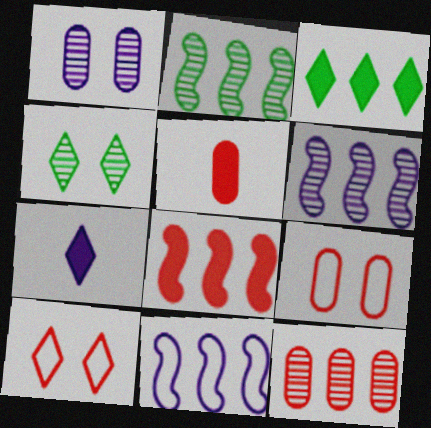[[1, 7, 11], 
[2, 7, 9], 
[2, 8, 11], 
[3, 11, 12], 
[4, 5, 11], 
[5, 9, 12]]